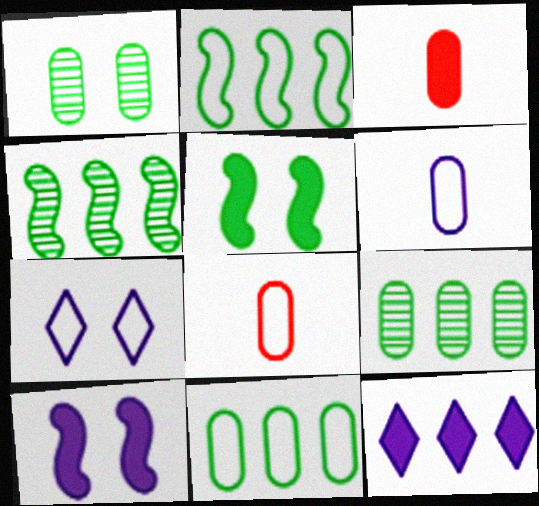[[2, 7, 8], 
[3, 4, 7], 
[3, 5, 12]]